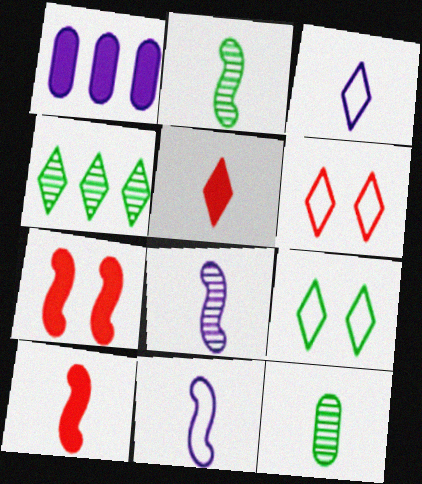[[1, 2, 6], 
[2, 10, 11], 
[3, 10, 12], 
[5, 11, 12]]